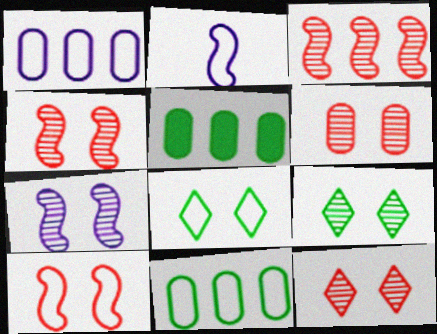[[2, 5, 12], 
[4, 6, 12], 
[6, 7, 9]]